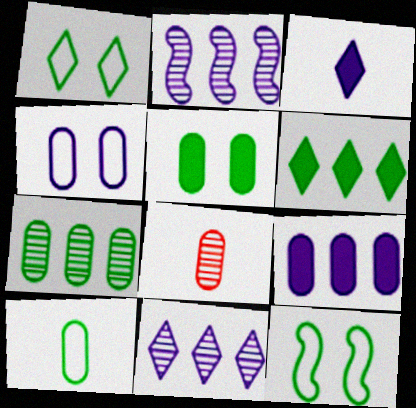[[2, 3, 4], 
[5, 7, 10]]